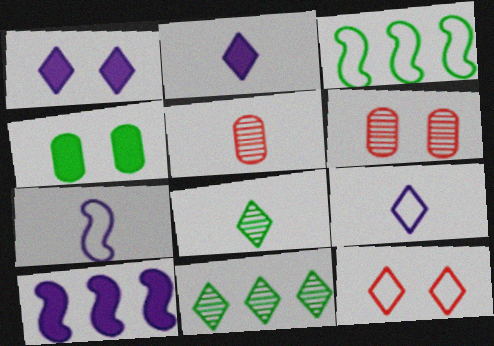[[1, 3, 5], 
[2, 3, 6], 
[2, 11, 12], 
[3, 4, 8]]